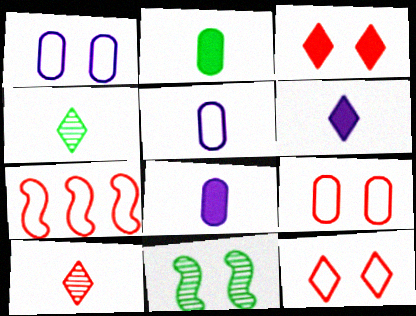[[1, 3, 11]]